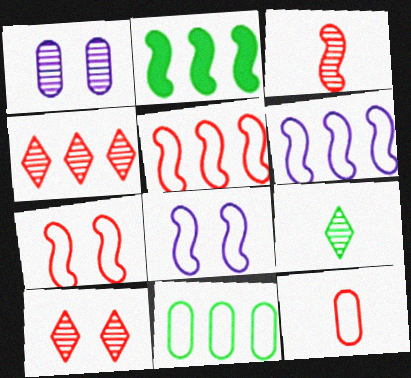[[2, 3, 8]]